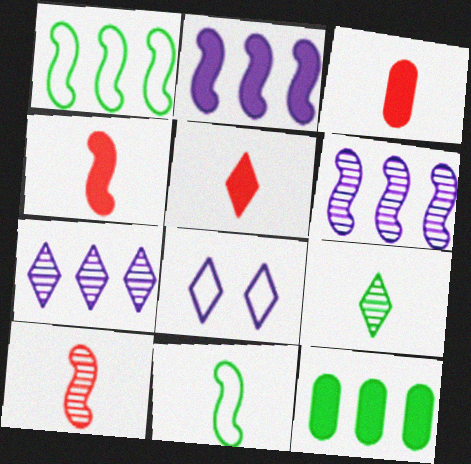[[3, 4, 5], 
[8, 10, 12]]